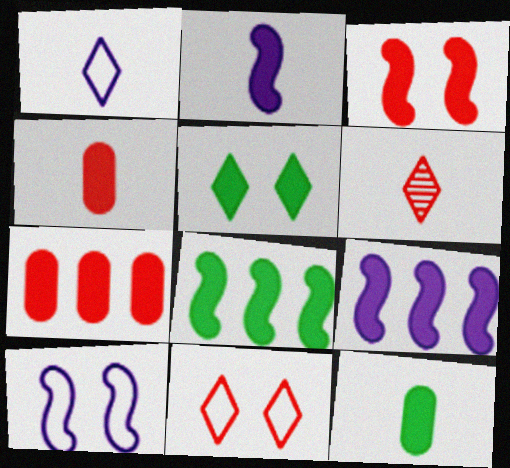[[2, 3, 8], 
[2, 5, 7], 
[4, 5, 9], 
[5, 8, 12]]